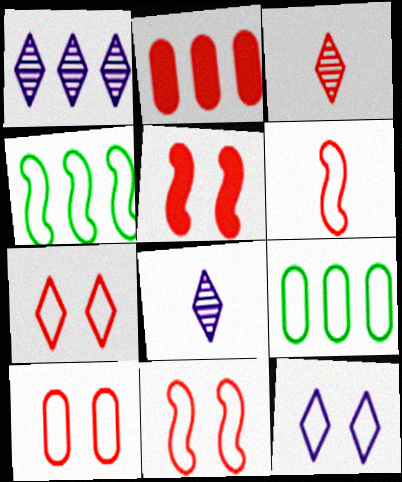[[1, 2, 4], 
[2, 3, 11], 
[5, 8, 9], 
[6, 9, 12], 
[7, 10, 11]]